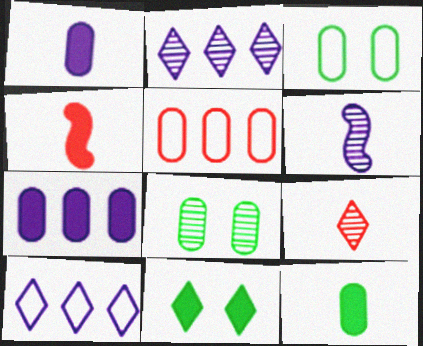[[1, 5, 8], 
[2, 3, 4], 
[4, 7, 11], 
[4, 8, 10], 
[5, 6, 11], 
[9, 10, 11]]